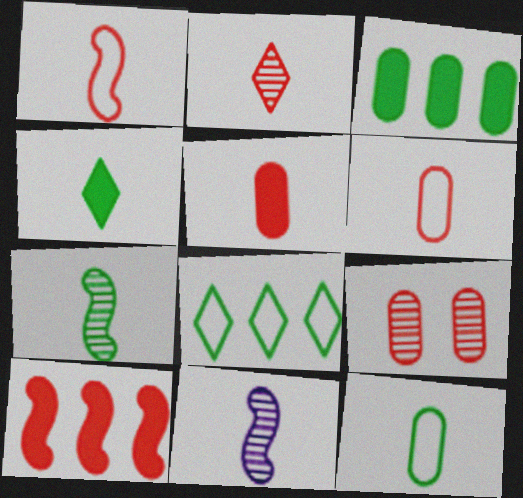[[1, 2, 5], 
[4, 6, 11], 
[4, 7, 12]]